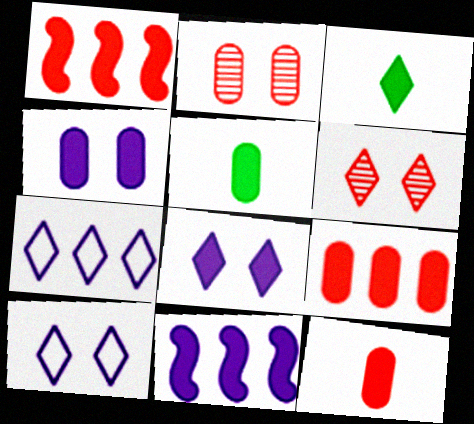[[1, 3, 4], 
[1, 5, 8], 
[3, 6, 7], 
[4, 5, 9]]